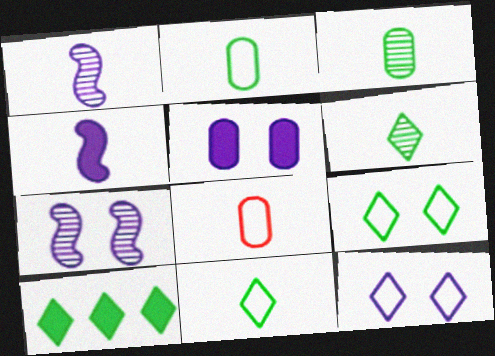[[4, 6, 8], 
[5, 7, 12], 
[6, 9, 10], 
[7, 8, 10]]